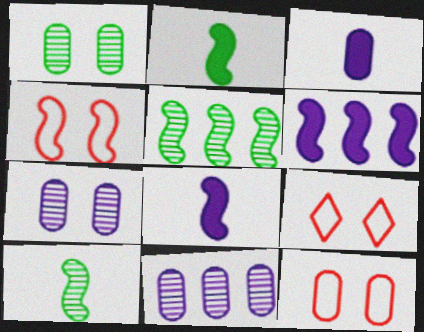[[2, 9, 11], 
[3, 5, 9], 
[4, 5, 8], 
[4, 6, 10], 
[4, 9, 12]]